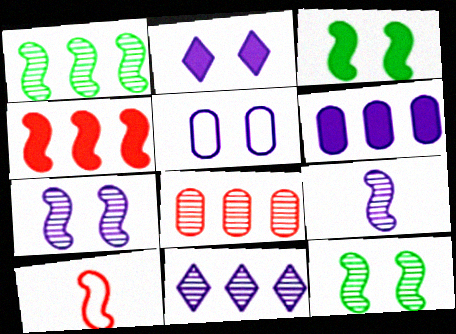[[1, 8, 11], 
[2, 5, 7]]